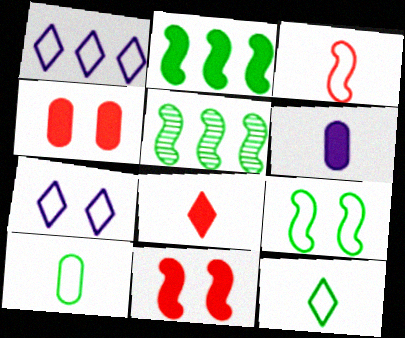[]